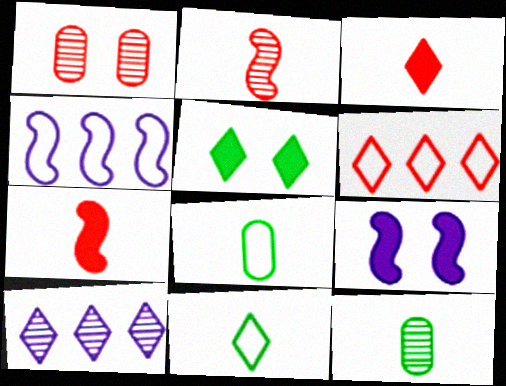[[1, 6, 7], 
[6, 9, 12]]